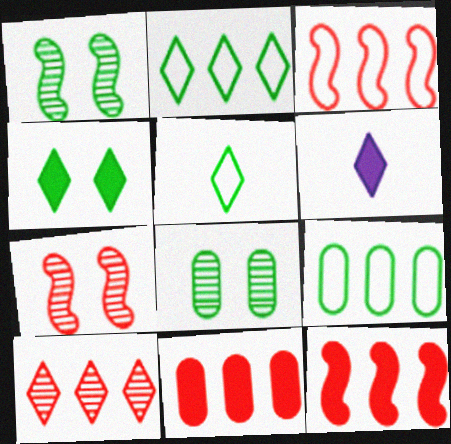[[3, 6, 8], 
[3, 10, 11], 
[6, 7, 9]]